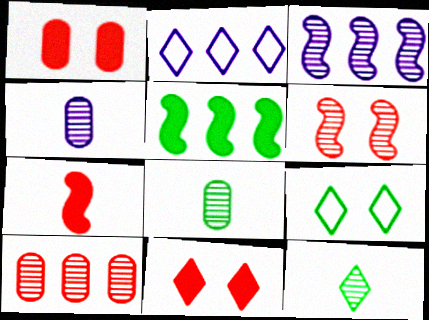[[2, 5, 10], 
[2, 11, 12], 
[5, 8, 9]]